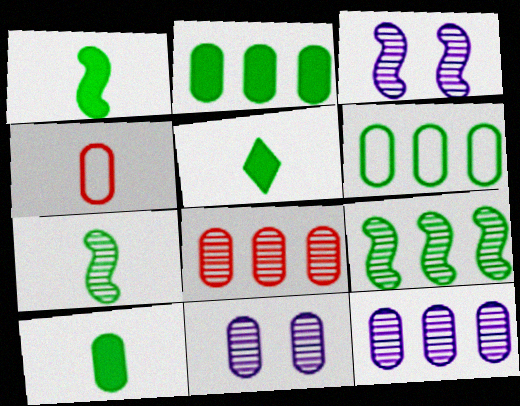[[1, 5, 10], 
[2, 4, 11]]